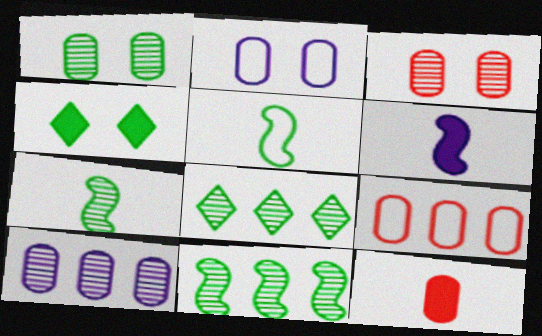[[1, 7, 8], 
[3, 9, 12]]